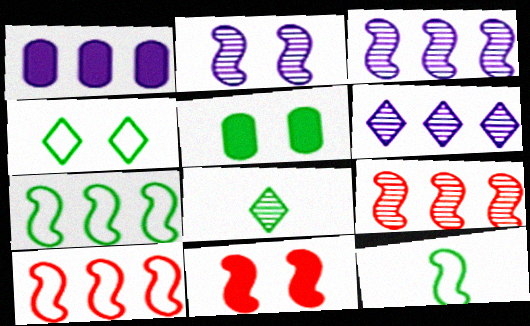[[3, 11, 12], 
[5, 7, 8]]